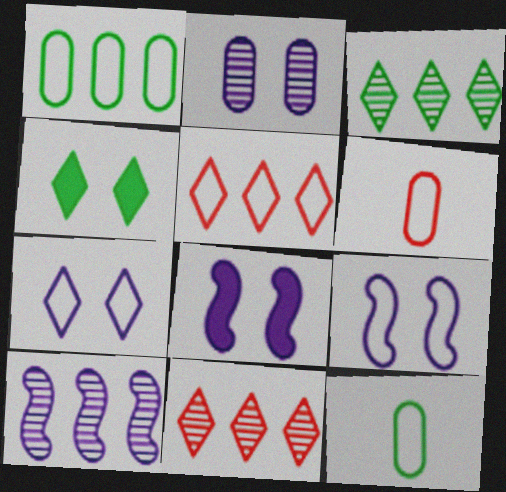[[2, 7, 8], 
[3, 6, 8], 
[4, 6, 10], 
[5, 9, 12], 
[8, 11, 12]]